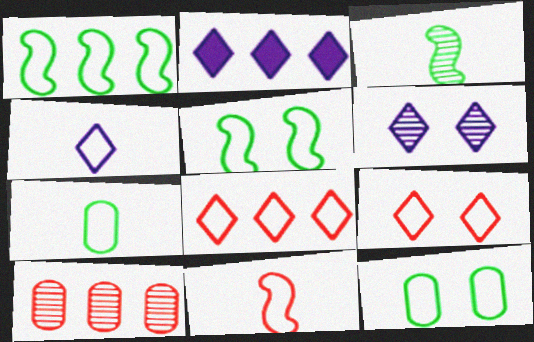[[1, 2, 10], 
[2, 4, 6], 
[3, 6, 10], 
[4, 7, 11]]